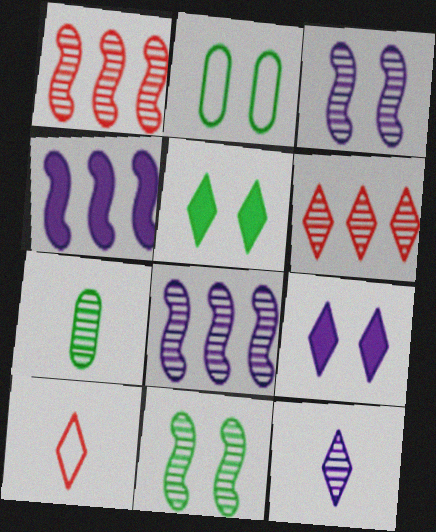[[2, 5, 11], 
[3, 6, 7]]